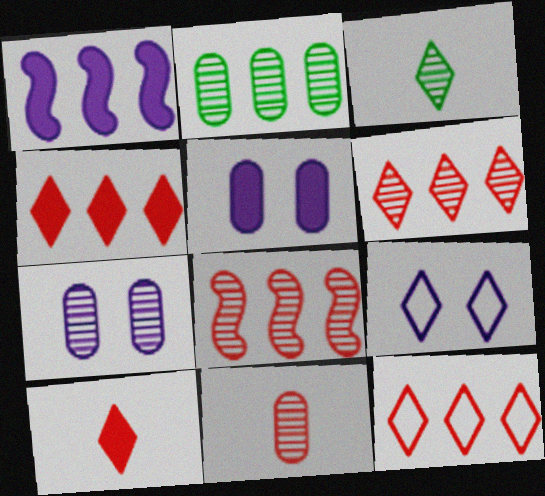[[1, 2, 12], 
[2, 7, 11], 
[3, 4, 9], 
[3, 7, 8], 
[4, 6, 12]]